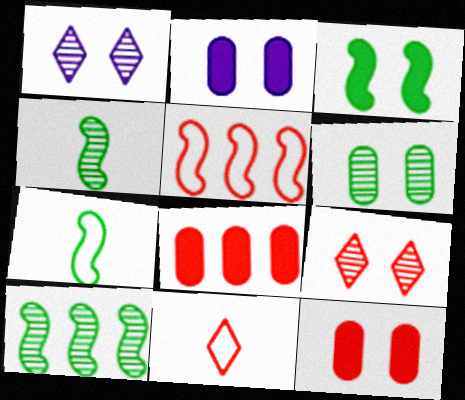[[1, 7, 8], 
[2, 10, 11], 
[3, 7, 10]]